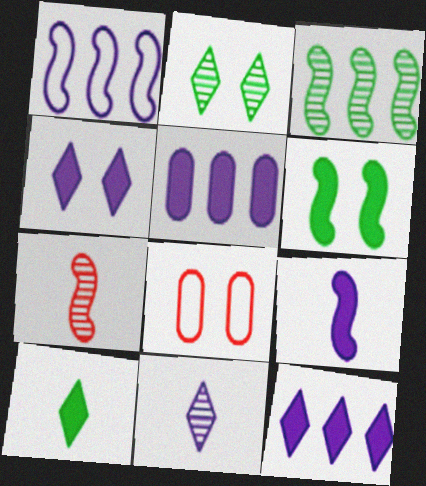[[1, 6, 7], 
[4, 5, 9]]